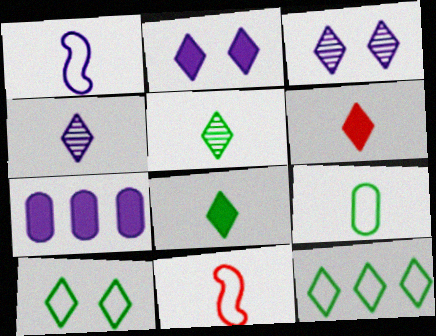[[1, 3, 7], 
[3, 6, 12]]